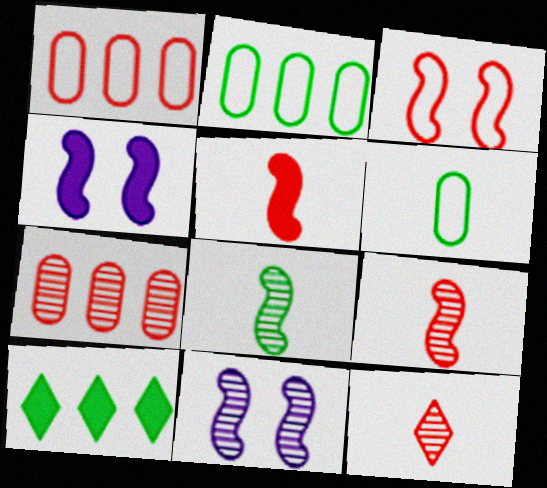[[2, 4, 12]]